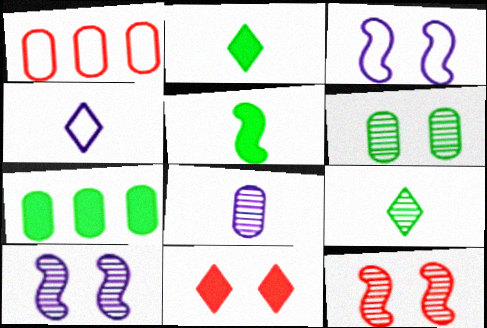[[1, 2, 10], 
[3, 6, 11], 
[4, 7, 12]]